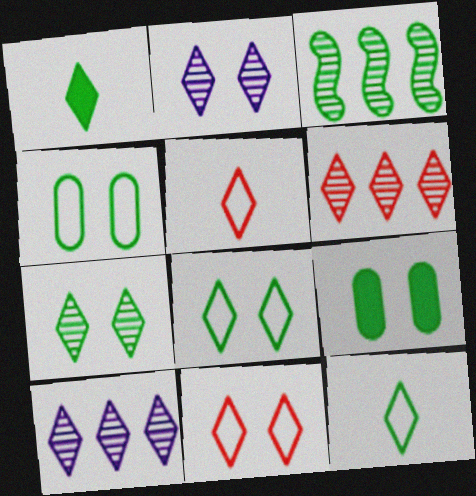[[1, 3, 4], 
[1, 10, 11], 
[3, 9, 12]]